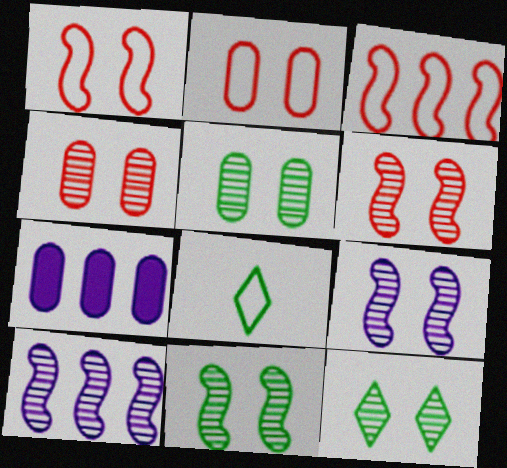[[4, 9, 12], 
[5, 11, 12], 
[6, 7, 8], 
[6, 9, 11]]